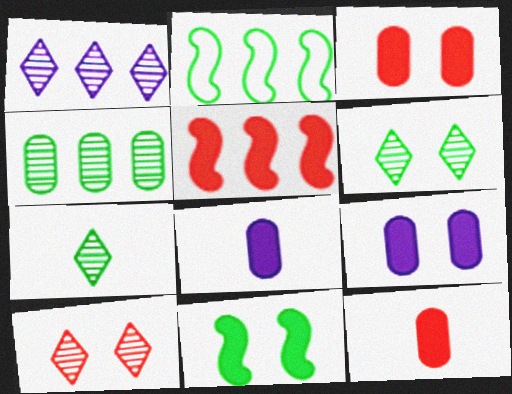[[1, 7, 10], 
[2, 8, 10]]